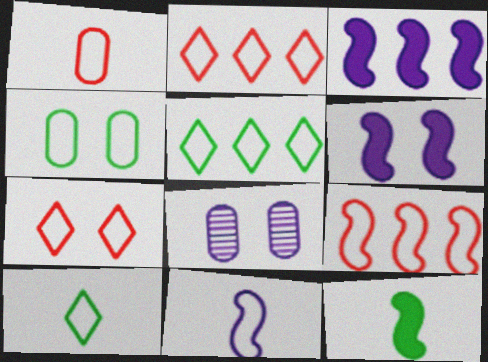[[1, 7, 9], 
[1, 10, 11], 
[2, 4, 11], 
[2, 8, 12]]